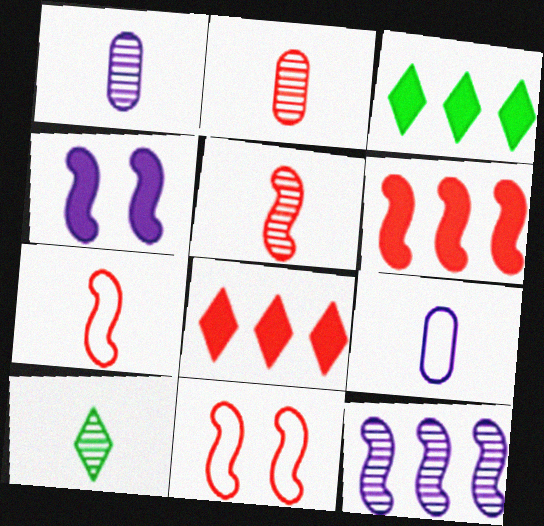[[1, 3, 11], 
[1, 5, 10], 
[2, 8, 11], 
[5, 6, 11]]